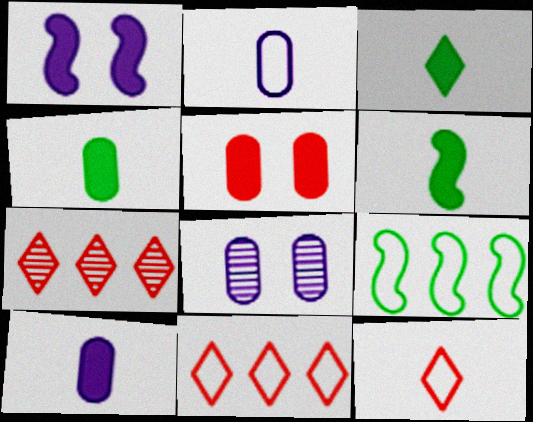[[3, 4, 6], 
[6, 8, 11]]